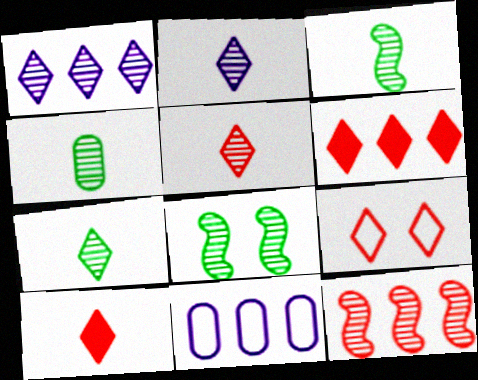[[2, 5, 7], 
[3, 4, 7], 
[5, 6, 9], 
[8, 10, 11]]